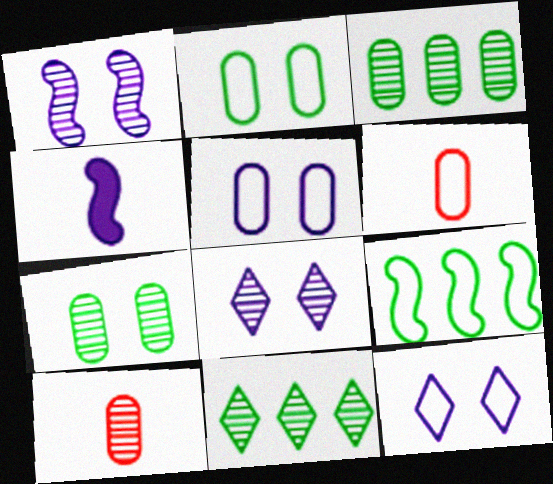[[1, 10, 11], 
[6, 9, 12]]